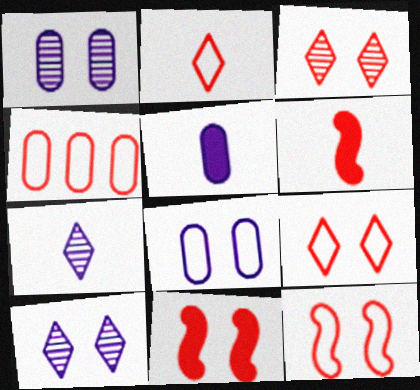[[2, 4, 12], 
[3, 4, 6]]